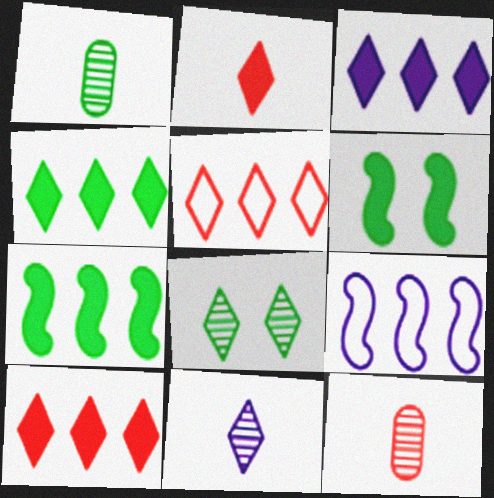[[3, 4, 10]]